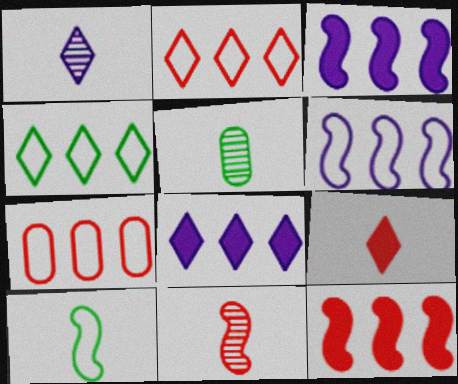[[1, 5, 11], 
[4, 6, 7]]